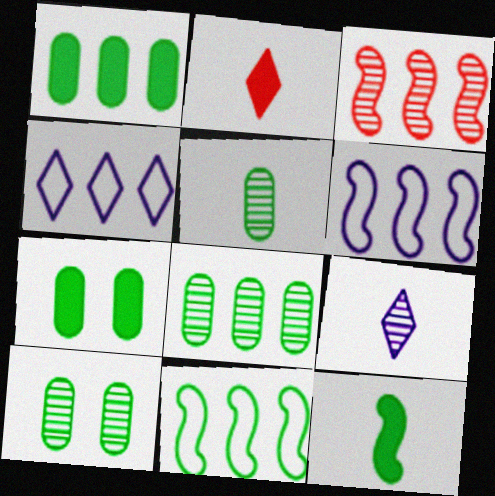[[1, 3, 4], 
[2, 6, 10], 
[3, 9, 10], 
[5, 8, 10]]